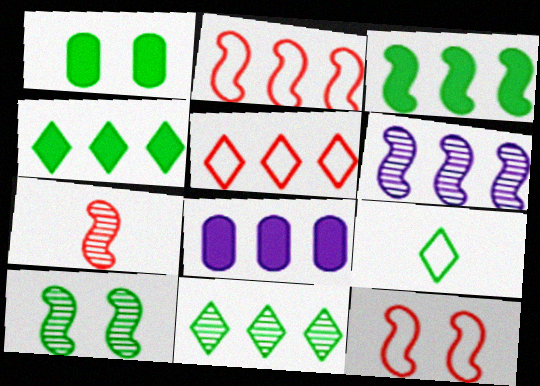[[2, 3, 6], 
[2, 8, 11], 
[6, 7, 10]]